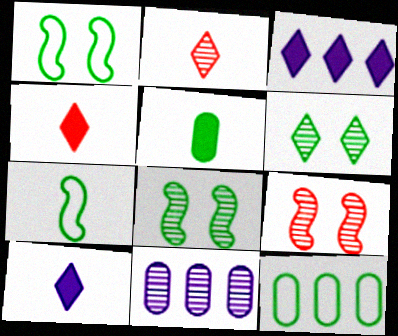[[1, 4, 11], 
[2, 8, 11], 
[9, 10, 12]]